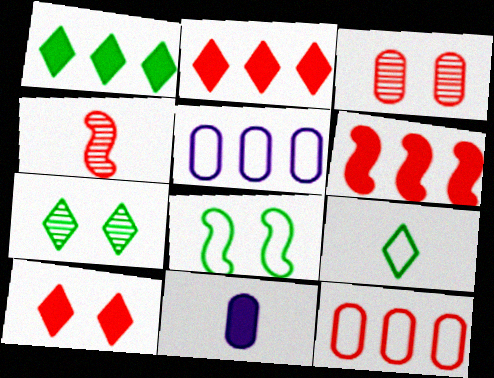[[1, 7, 9], 
[4, 9, 11], 
[4, 10, 12]]